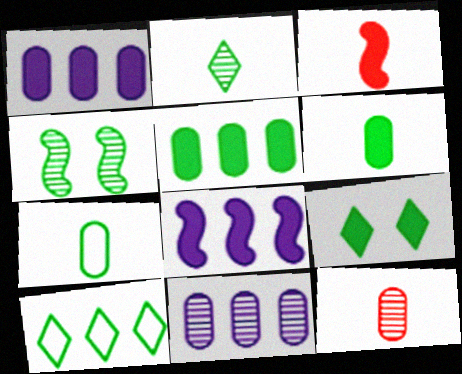[[1, 3, 9], 
[2, 9, 10], 
[4, 6, 10]]